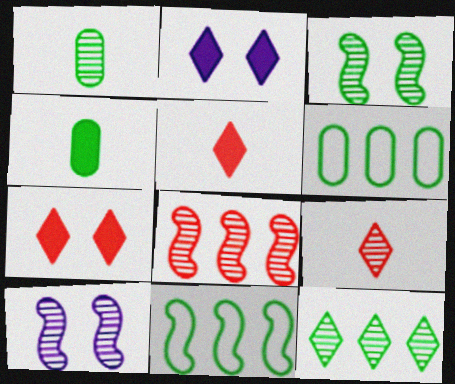[[1, 3, 12], 
[5, 6, 10]]